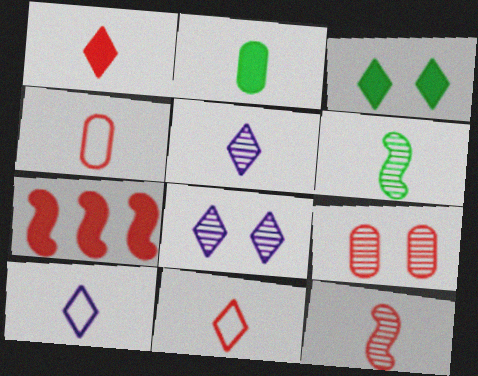[[1, 4, 12], 
[2, 10, 12], 
[7, 9, 11]]